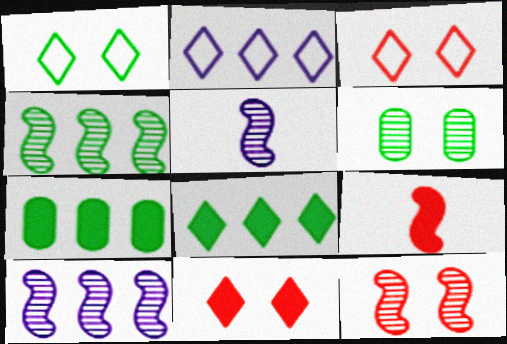[[2, 6, 9], 
[3, 5, 7], 
[4, 5, 12]]